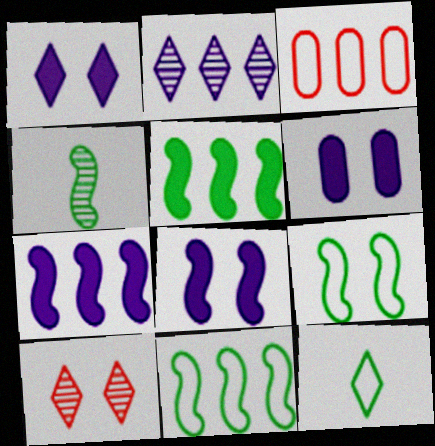[[1, 3, 4], 
[1, 6, 8], 
[2, 3, 5], 
[4, 5, 9], 
[6, 9, 10]]